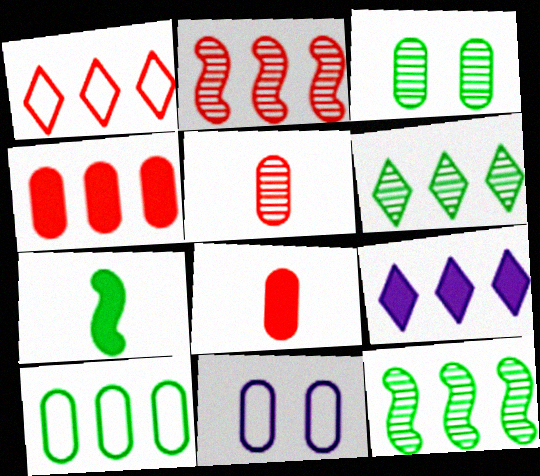[[1, 2, 4], 
[1, 6, 9], 
[2, 9, 10]]